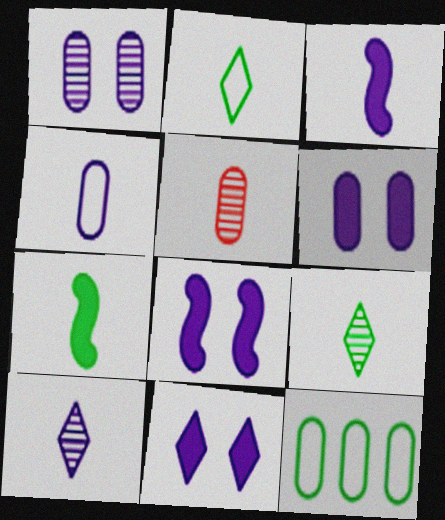[[2, 3, 5], 
[3, 4, 10], 
[5, 6, 12], 
[6, 8, 11]]